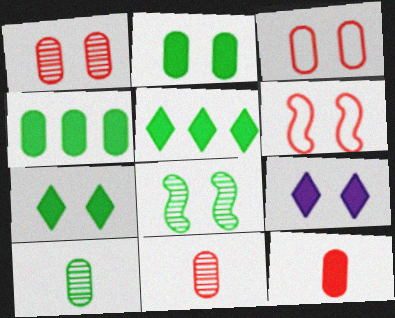[[3, 8, 9]]